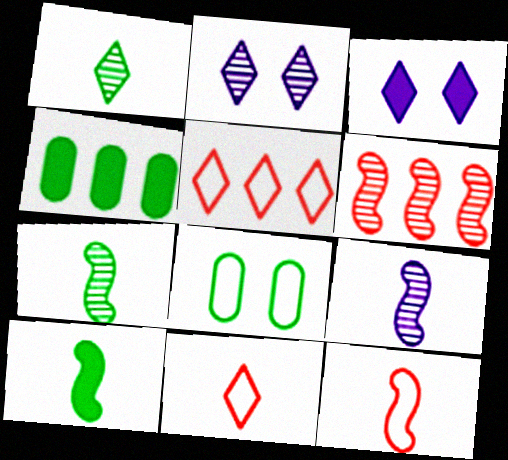[[1, 3, 5], 
[2, 4, 12], 
[9, 10, 12]]